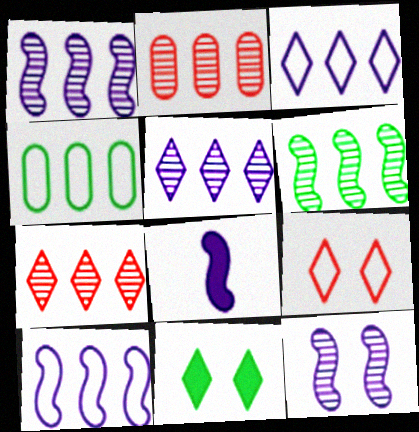[[2, 5, 6], 
[8, 10, 12]]